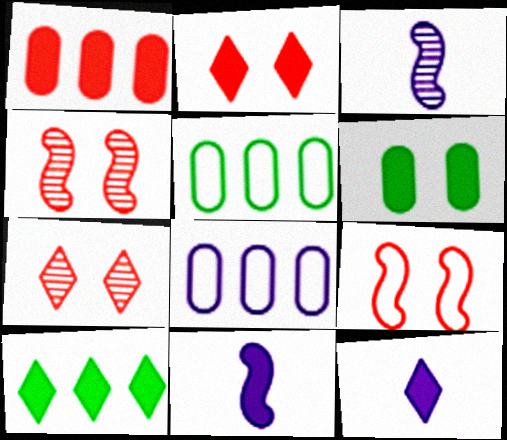[[2, 3, 5], 
[2, 10, 12], 
[4, 5, 12], 
[5, 7, 11]]